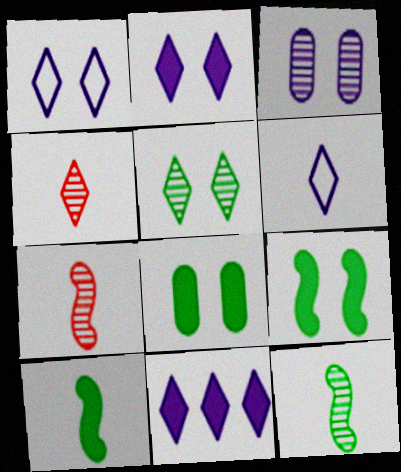[]